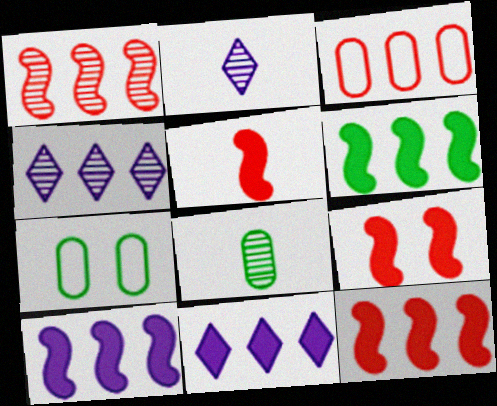[[2, 7, 12], 
[3, 4, 6], 
[4, 5, 7], 
[5, 9, 12], 
[6, 10, 12]]